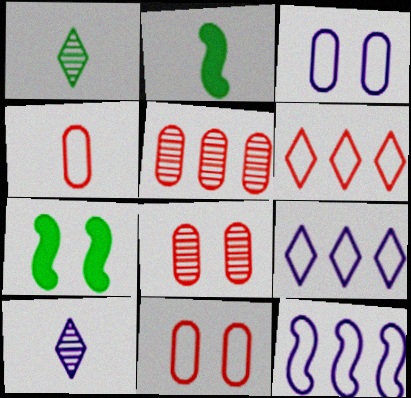[[2, 4, 10], 
[2, 8, 9]]